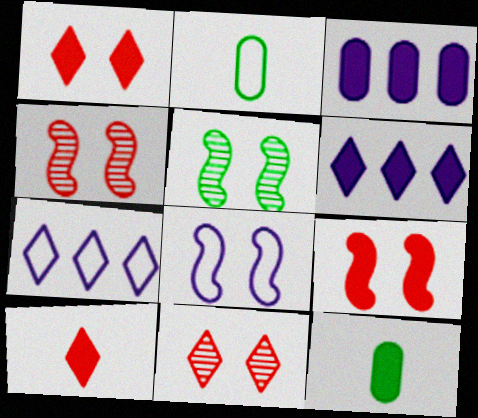[[2, 4, 6], 
[4, 7, 12], 
[5, 8, 9], 
[6, 9, 12]]